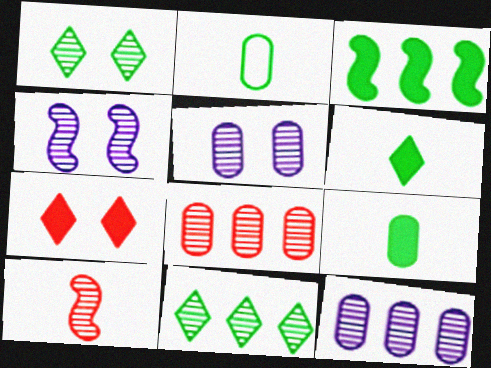[[1, 2, 3], 
[1, 10, 12], 
[5, 10, 11]]